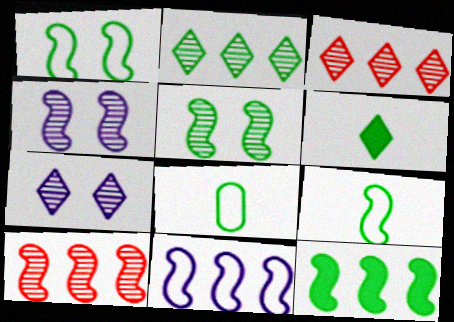[[5, 9, 12], 
[10, 11, 12]]